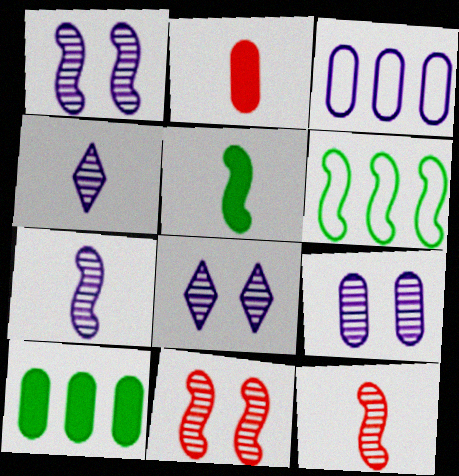[[1, 8, 9], 
[2, 6, 8]]